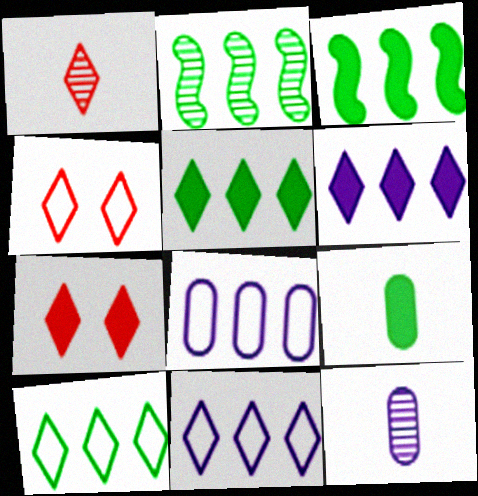[[3, 4, 12]]